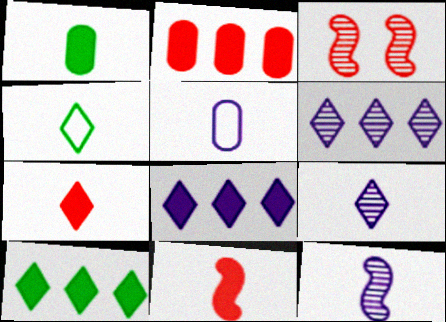[[3, 5, 10], 
[4, 7, 9]]